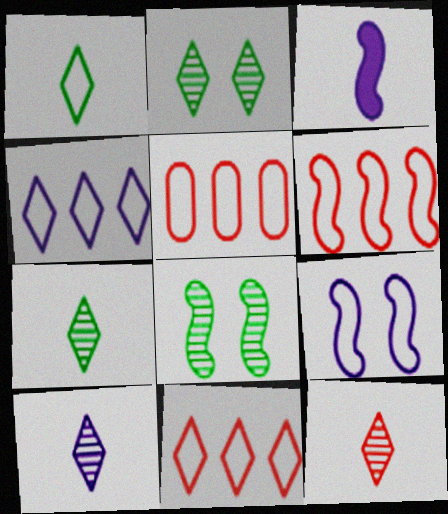[[1, 5, 9], 
[2, 3, 5], 
[3, 6, 8], 
[5, 6, 11], 
[7, 10, 12]]